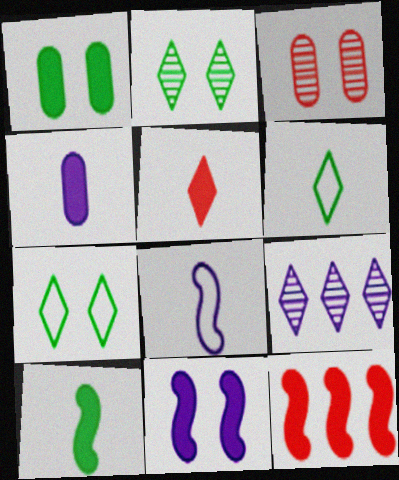[[3, 7, 11], 
[4, 5, 10], 
[5, 7, 9], 
[10, 11, 12]]